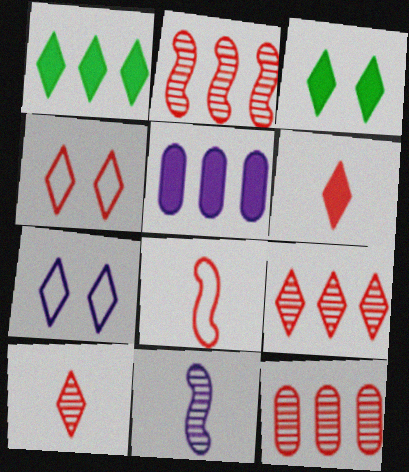[[1, 7, 10], 
[2, 9, 12], 
[4, 6, 9], 
[5, 7, 11]]